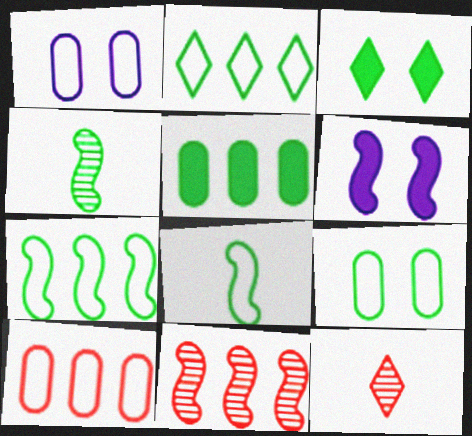[[2, 8, 9], 
[6, 8, 11]]